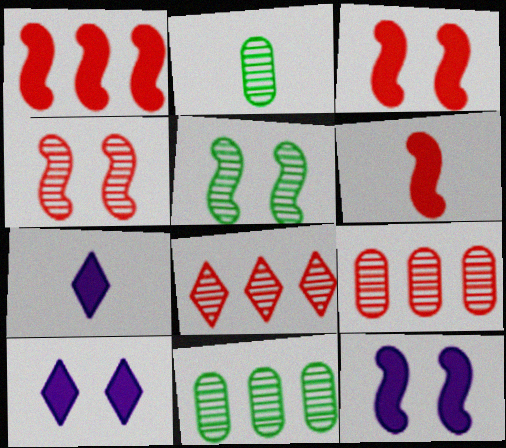[[1, 3, 6]]